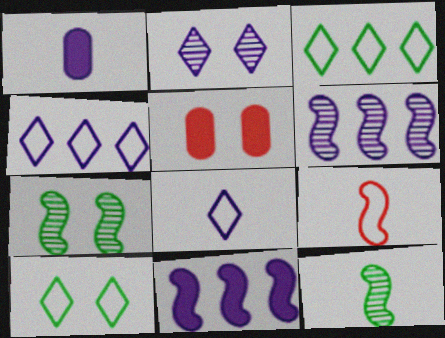[[4, 5, 12], 
[7, 9, 11]]